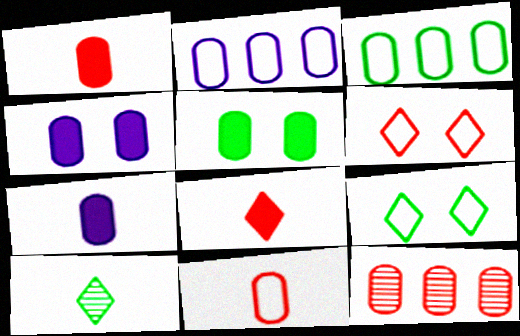[]